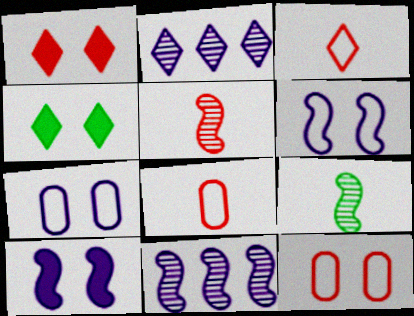[[2, 3, 4], 
[4, 8, 11]]